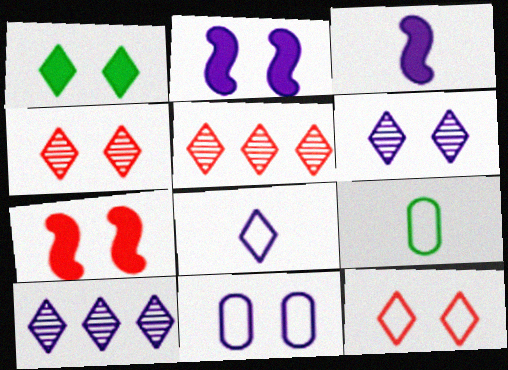[[1, 5, 8], 
[1, 6, 12], 
[2, 5, 9], 
[2, 6, 11], 
[3, 10, 11], 
[7, 9, 10]]